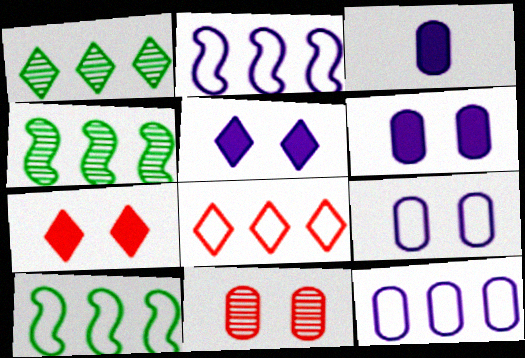[[8, 10, 12]]